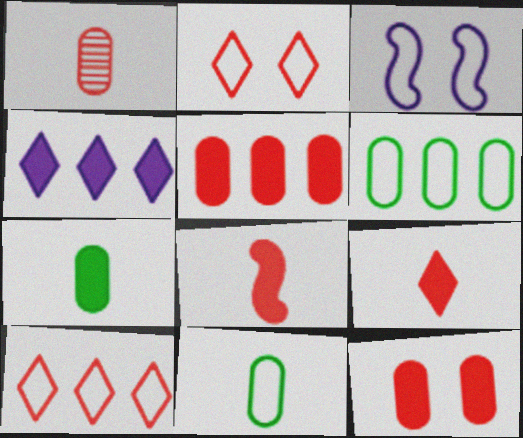[[3, 10, 11]]